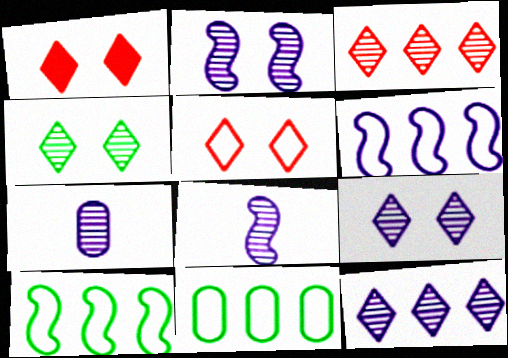[[1, 7, 10], 
[1, 8, 11], 
[2, 7, 12]]